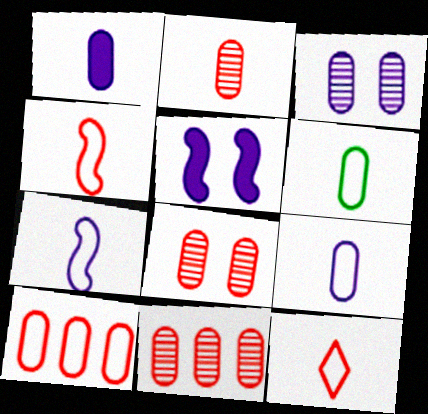[[1, 2, 6], 
[2, 8, 11], 
[6, 7, 12]]